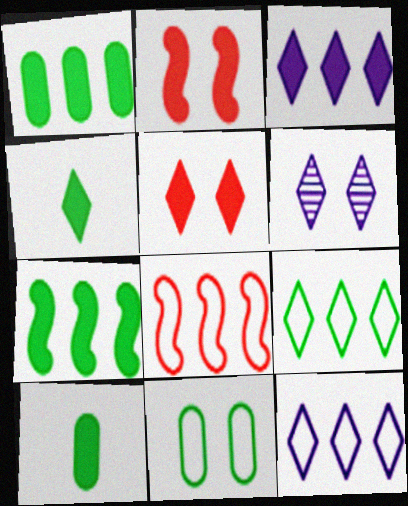[[2, 3, 10], 
[2, 6, 11], 
[3, 4, 5], 
[6, 8, 10]]